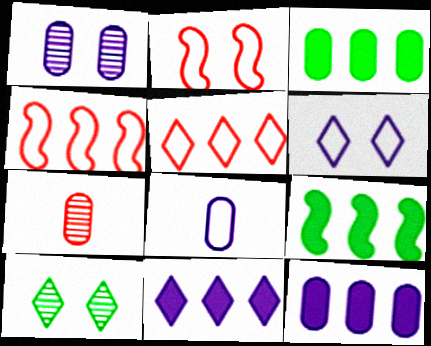[[1, 8, 12], 
[6, 7, 9]]